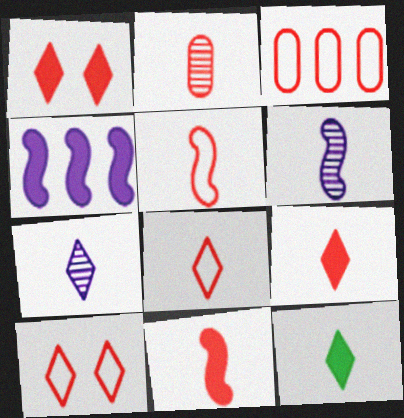[[2, 5, 9], 
[2, 8, 11], 
[3, 5, 10], 
[7, 8, 12]]